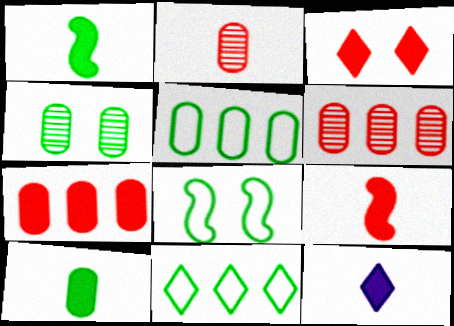[[1, 4, 11], 
[3, 7, 9], 
[4, 5, 10], 
[6, 8, 12], 
[9, 10, 12]]